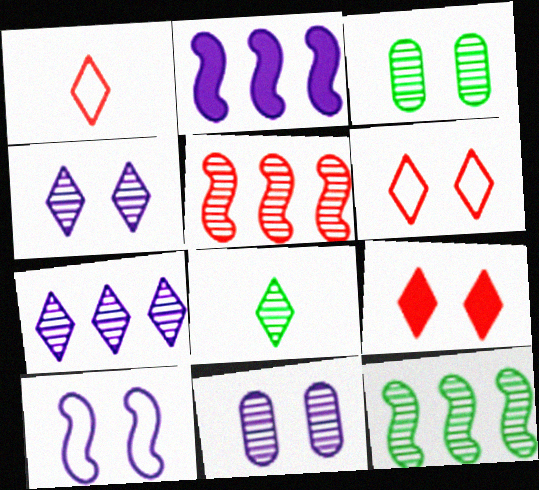[[1, 2, 3], 
[3, 8, 12], 
[3, 9, 10], 
[5, 8, 11]]